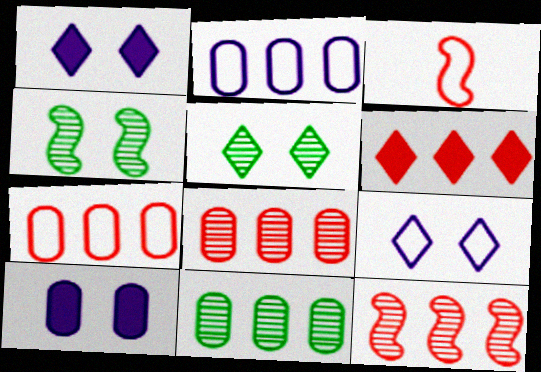[[1, 3, 11], 
[6, 7, 12]]